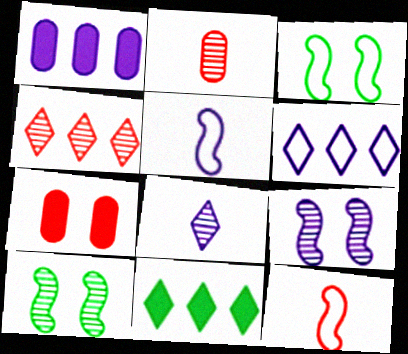[[4, 6, 11], 
[4, 7, 12]]